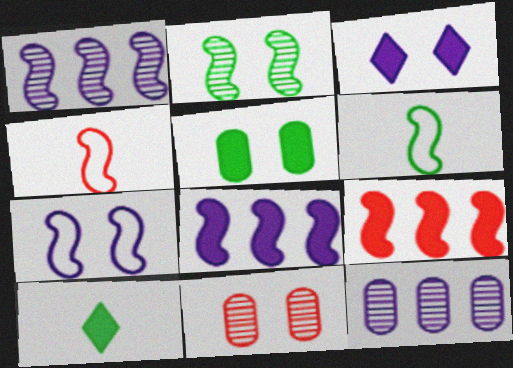[[2, 4, 8]]